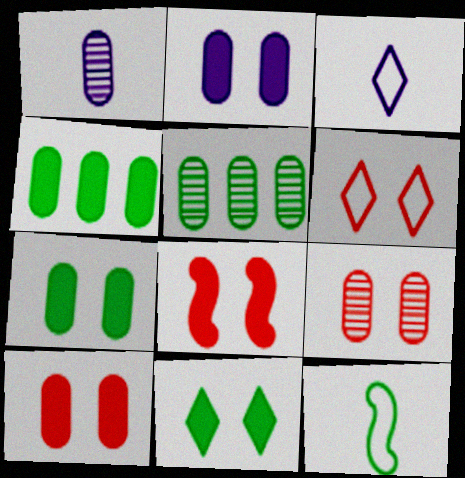[[1, 5, 9], 
[2, 7, 10], 
[2, 8, 11], 
[3, 5, 8], 
[5, 11, 12], 
[6, 8, 9]]